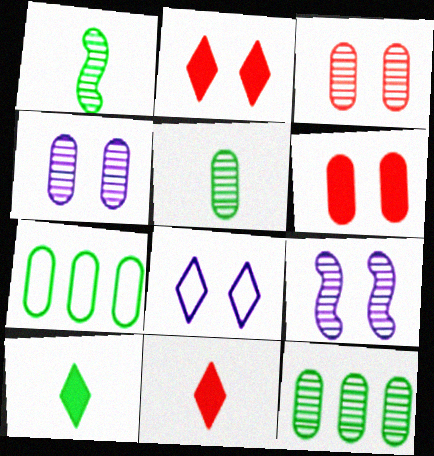[[7, 9, 11]]